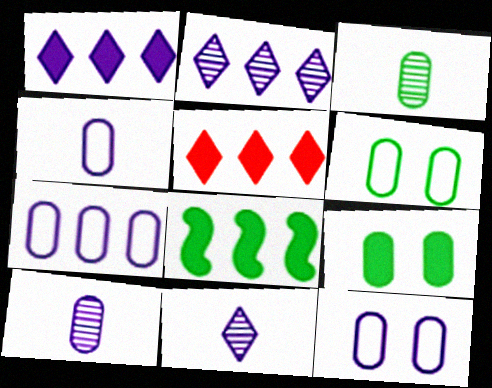[[4, 7, 12]]